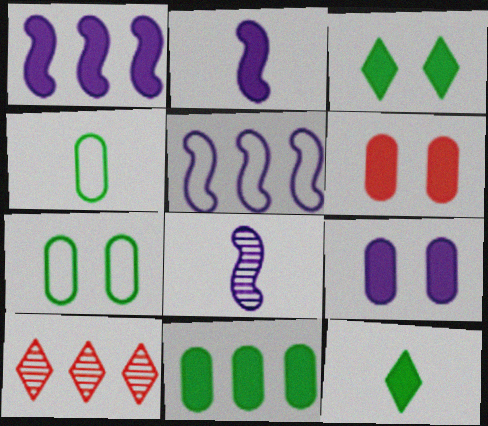[[1, 6, 12], 
[2, 7, 10], 
[5, 10, 11]]